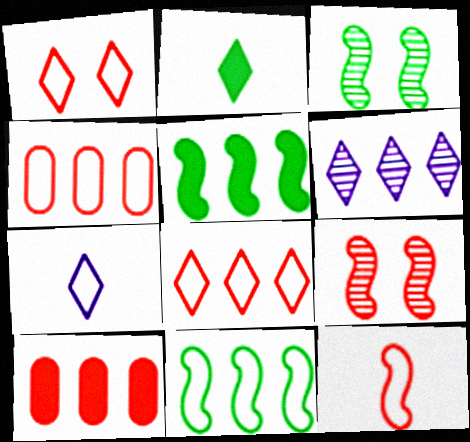[[1, 2, 6], 
[1, 4, 12], 
[3, 7, 10], 
[4, 5, 6], 
[6, 10, 11]]